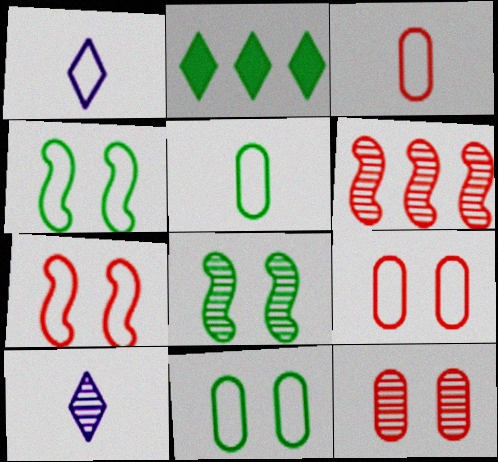[[2, 5, 8]]